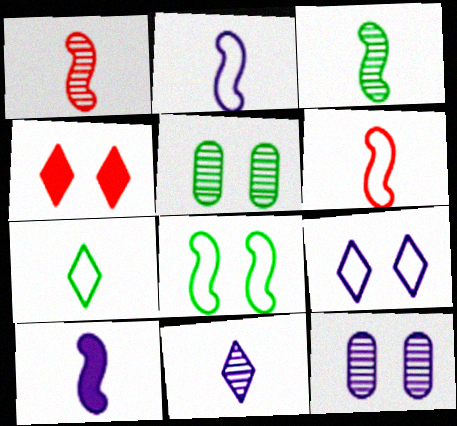[[3, 6, 10], 
[4, 8, 12]]